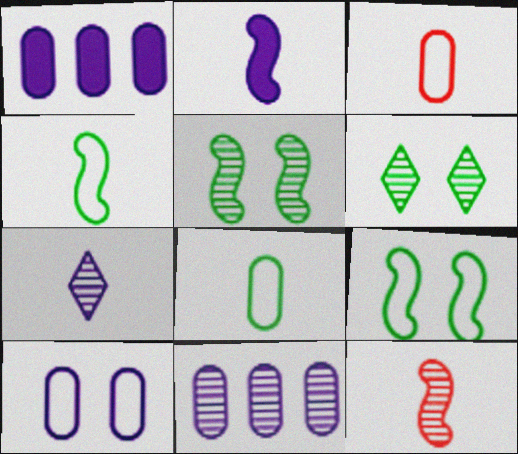[[2, 4, 12], 
[6, 11, 12]]